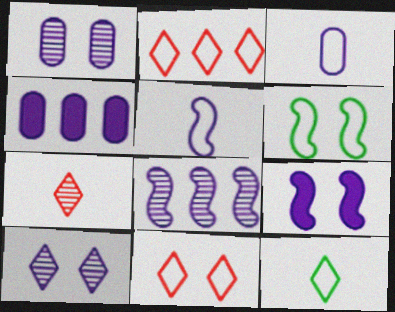[[1, 3, 4], 
[2, 3, 6], 
[4, 5, 10], 
[4, 6, 7], 
[5, 8, 9]]